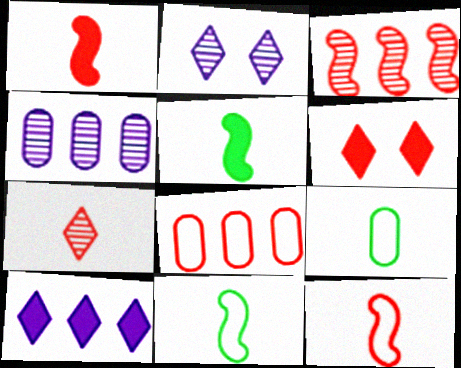[[2, 5, 8], 
[4, 6, 11]]